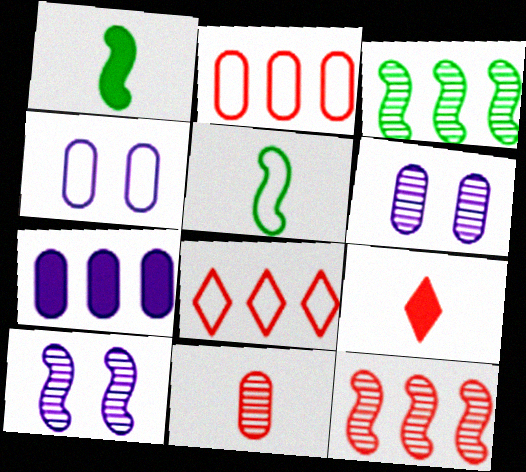[[1, 6, 8], 
[3, 4, 9], 
[3, 7, 8], 
[4, 5, 8]]